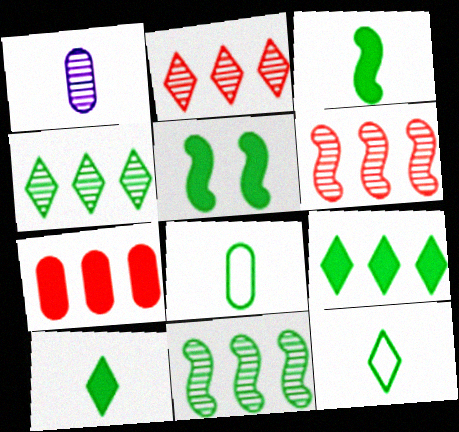[[4, 5, 8]]